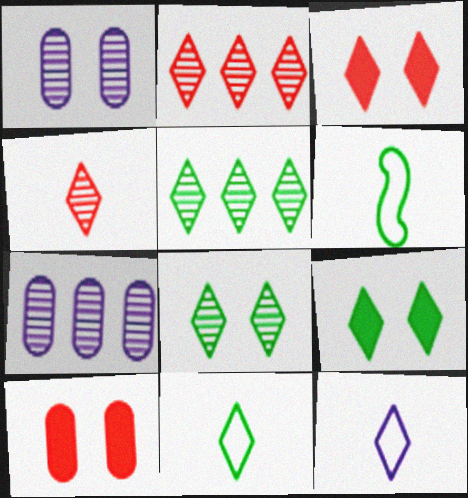[[2, 9, 12], 
[3, 5, 12], 
[3, 6, 7], 
[5, 9, 11]]